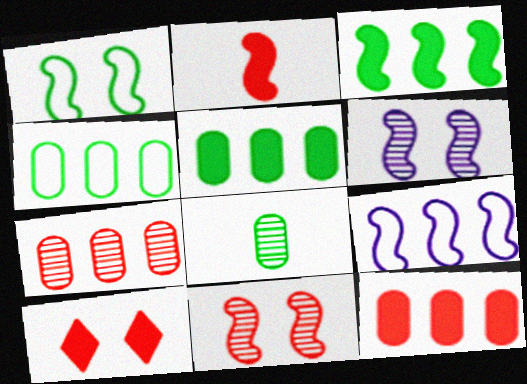[[2, 10, 12], 
[8, 9, 10]]